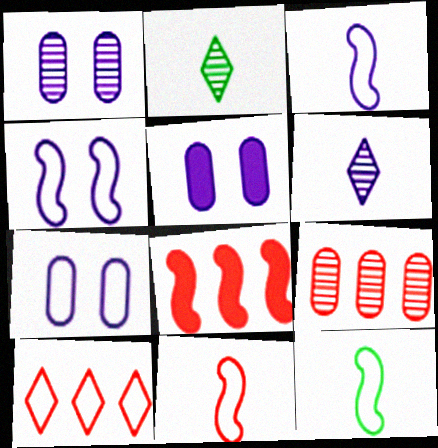[[1, 5, 7], 
[2, 7, 8], 
[3, 11, 12], 
[7, 10, 12], 
[8, 9, 10]]